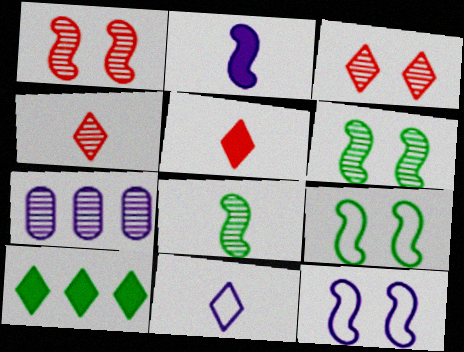[[3, 7, 8], 
[3, 10, 11], 
[4, 6, 7], 
[5, 7, 9]]